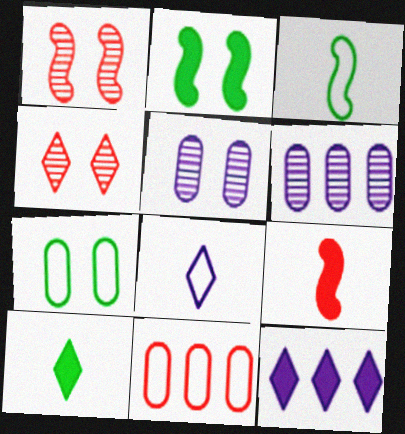[[4, 9, 11]]